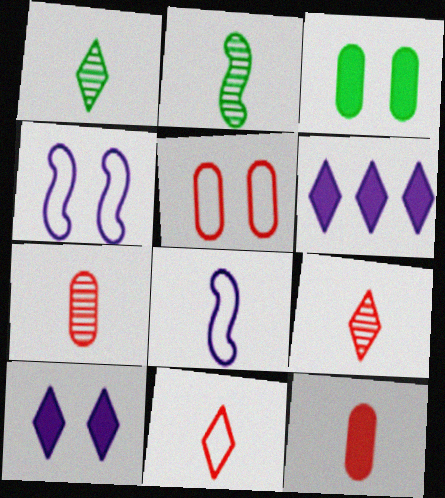[[1, 8, 12], 
[2, 5, 6]]